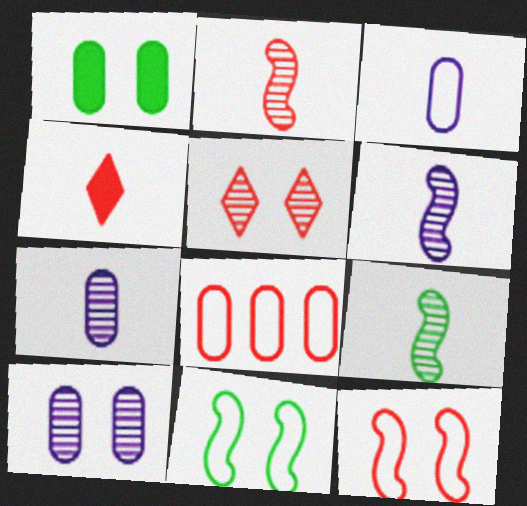[[1, 7, 8], 
[2, 6, 9], 
[3, 4, 9]]